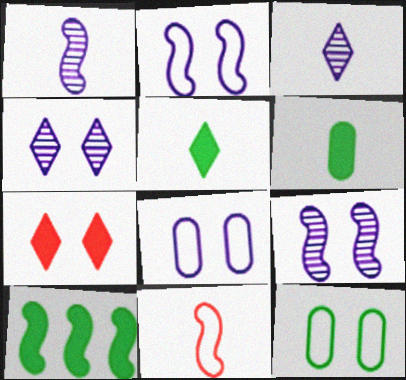[[3, 6, 11], 
[7, 9, 12], 
[9, 10, 11]]